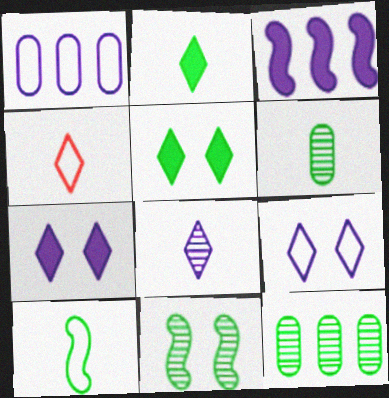[[2, 4, 8], 
[2, 6, 10], 
[5, 10, 12]]